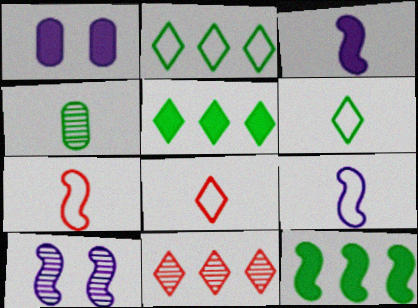[[3, 4, 8], 
[4, 10, 11], 
[7, 10, 12]]